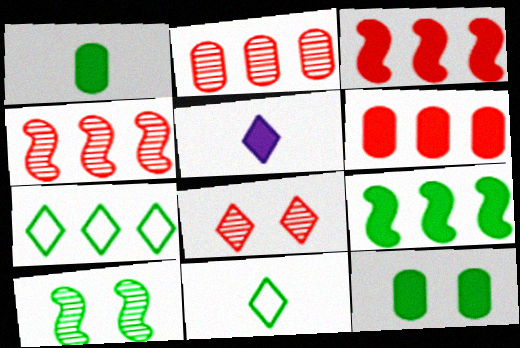[[1, 7, 10], 
[3, 5, 12], 
[5, 7, 8]]